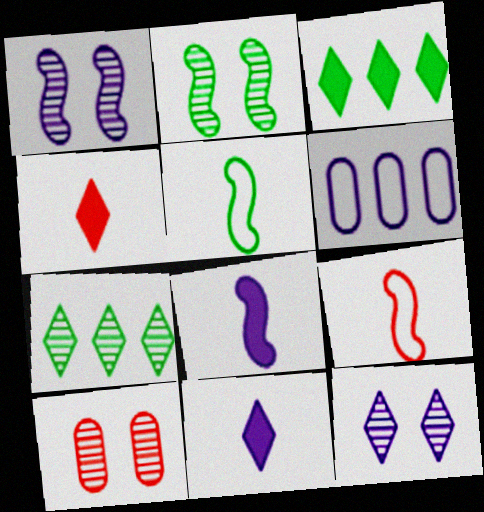[[1, 6, 11], 
[2, 4, 6], 
[2, 10, 12], 
[6, 8, 12]]